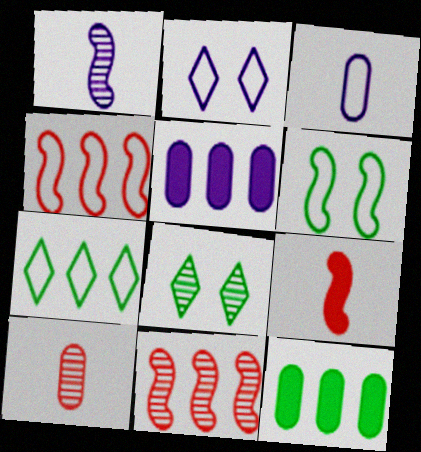[[1, 2, 5], 
[5, 7, 11]]